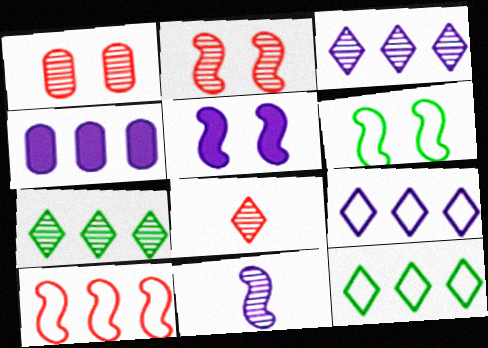[[1, 7, 11], 
[2, 5, 6], 
[4, 6, 8], 
[4, 7, 10]]